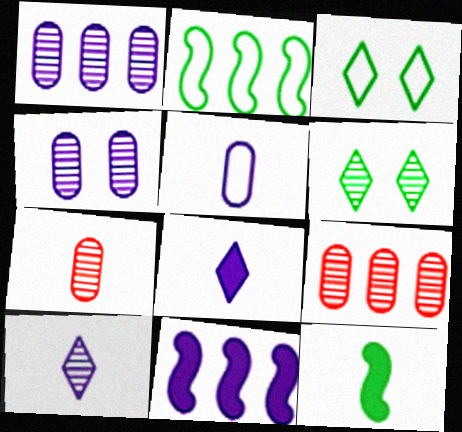[[3, 7, 11]]